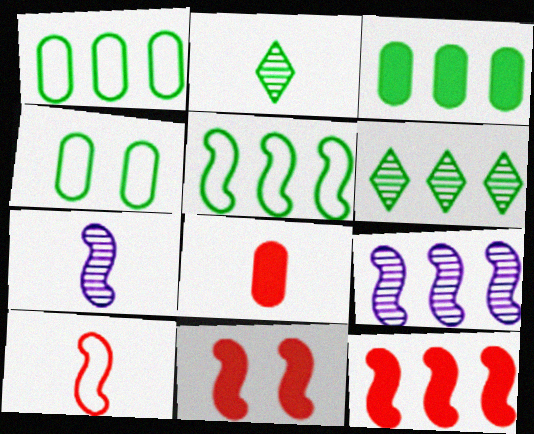[[3, 5, 6], 
[5, 7, 11], 
[5, 9, 12]]